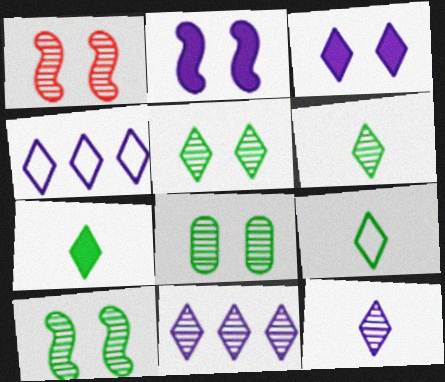[[3, 4, 12], 
[5, 8, 10], 
[6, 7, 9]]